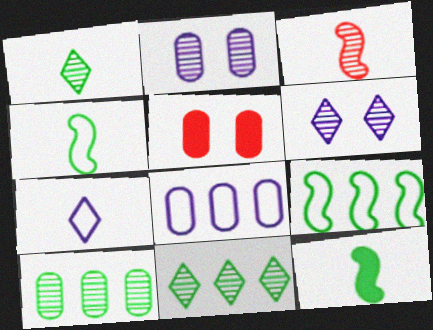[[2, 3, 11], 
[3, 6, 10]]